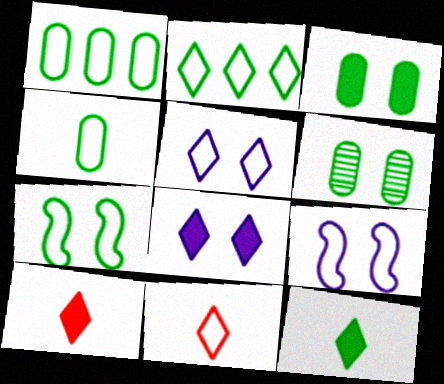[[1, 9, 11], 
[2, 4, 7], 
[2, 5, 11]]